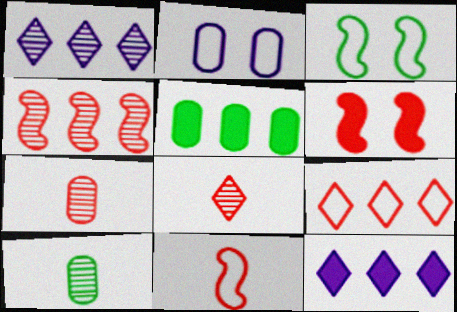[[2, 5, 7], 
[3, 7, 12], 
[4, 6, 11], 
[6, 7, 9]]